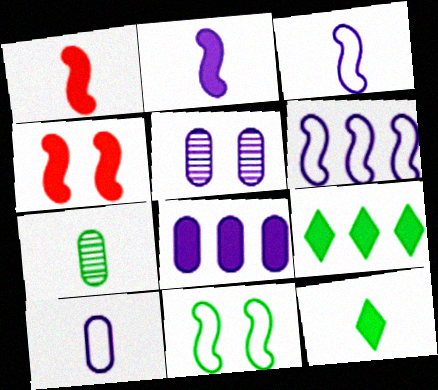[[4, 8, 12], 
[5, 8, 10], 
[7, 9, 11]]